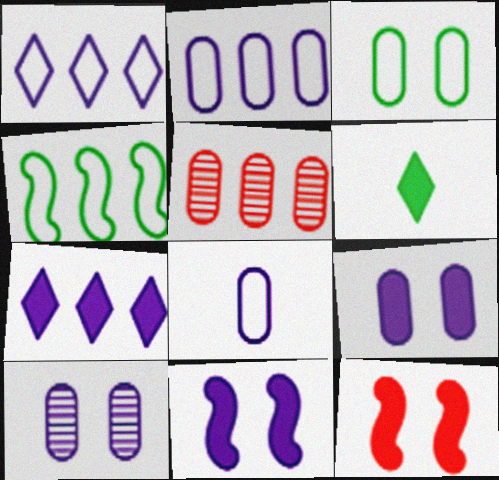[[4, 5, 7]]